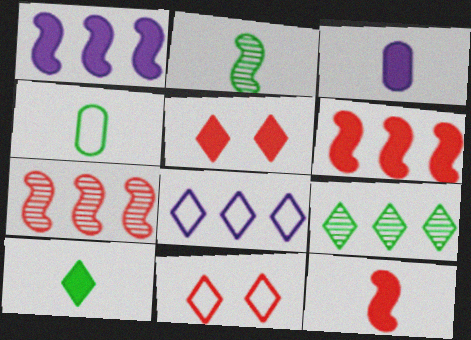[[2, 4, 10], 
[3, 10, 12]]